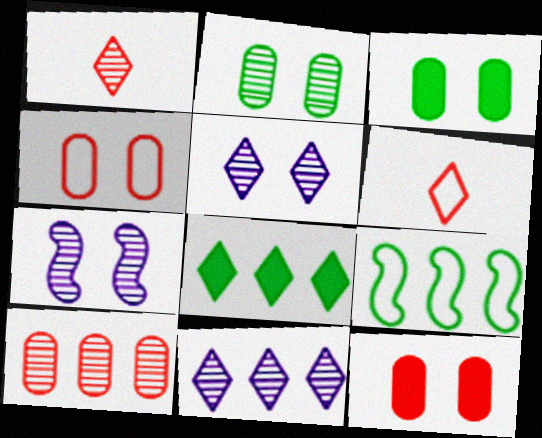[[5, 6, 8]]